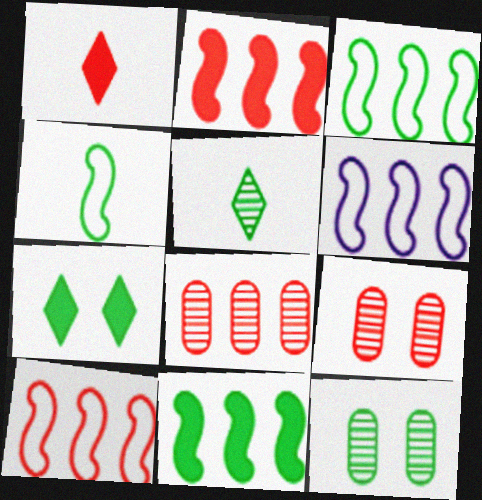[[1, 6, 12], 
[1, 9, 10], 
[3, 6, 10]]